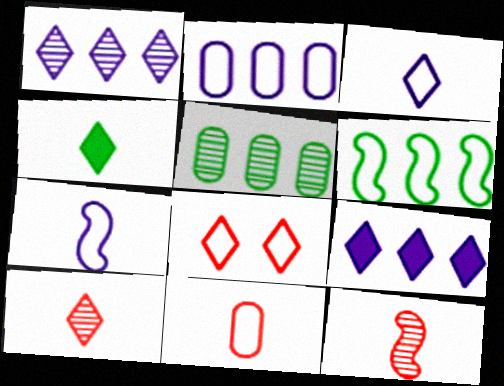[[1, 4, 8], 
[3, 4, 10]]